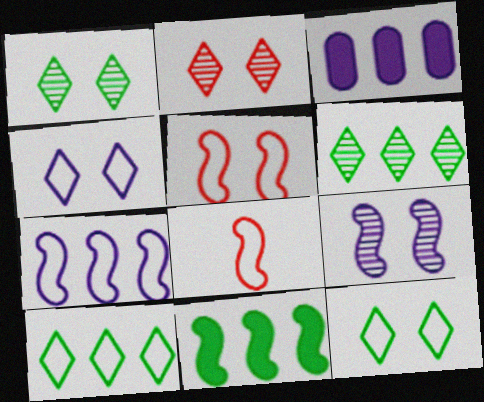[[1, 3, 8], 
[8, 9, 11]]